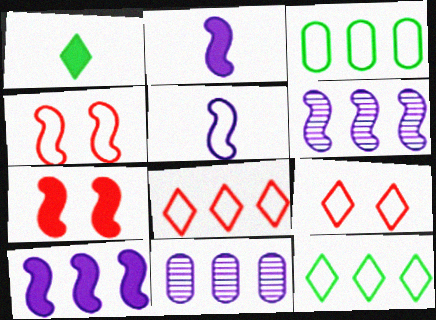[[1, 4, 11], 
[3, 5, 9]]